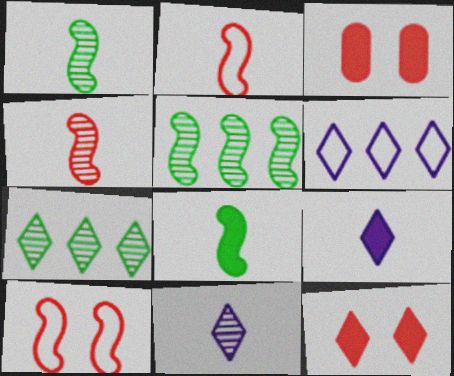[[1, 3, 6]]